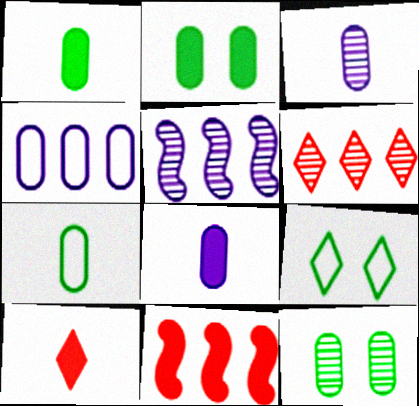[[3, 9, 11]]